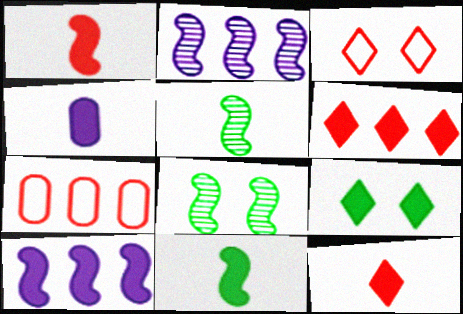[[4, 11, 12]]